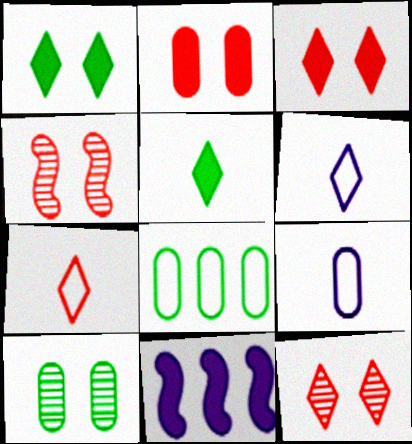[[2, 5, 11], 
[7, 10, 11]]